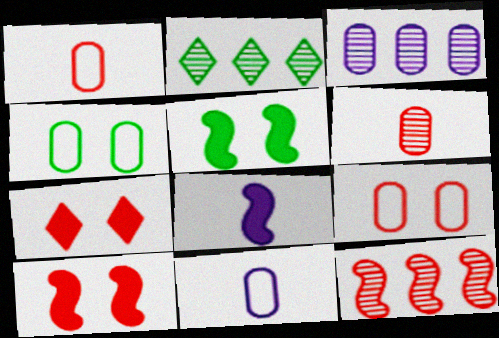[[1, 7, 12], 
[2, 3, 12], 
[2, 8, 9], 
[2, 10, 11]]